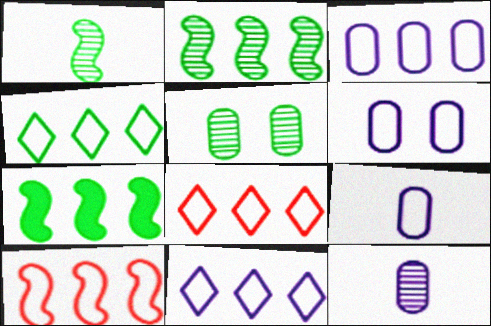[[3, 4, 10], 
[3, 6, 9], 
[4, 8, 11]]